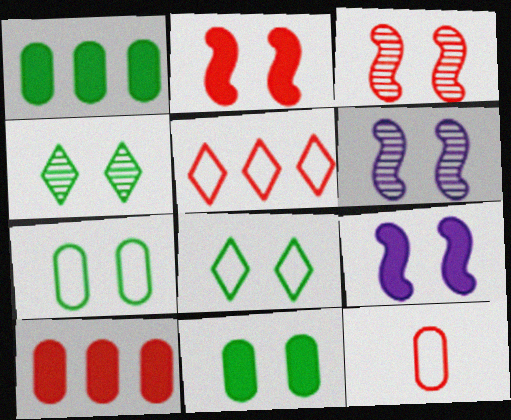[]